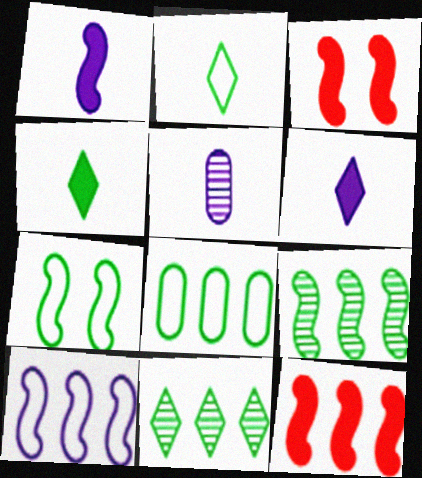[[2, 7, 8], 
[9, 10, 12]]